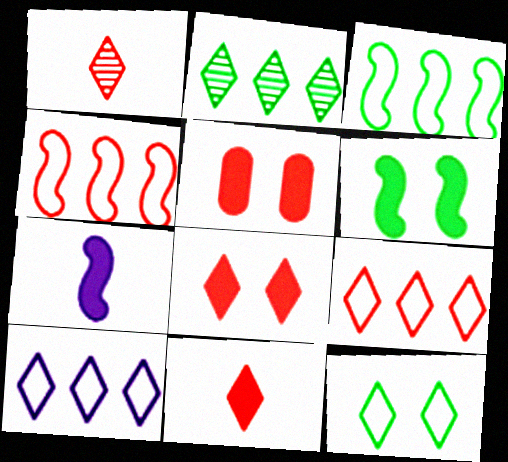[[1, 4, 5], 
[1, 8, 9]]